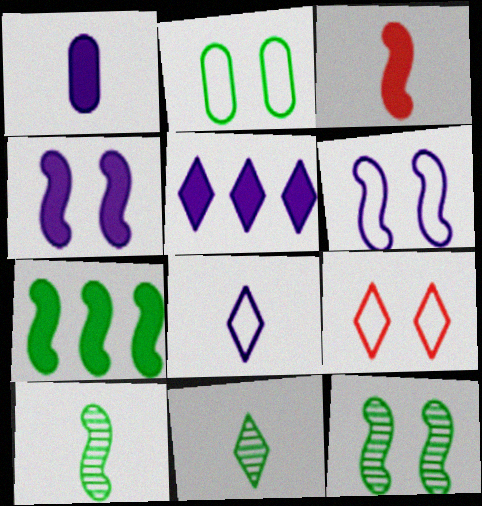[[1, 4, 5], 
[2, 6, 9], 
[2, 7, 11], 
[3, 4, 7], 
[5, 9, 11]]